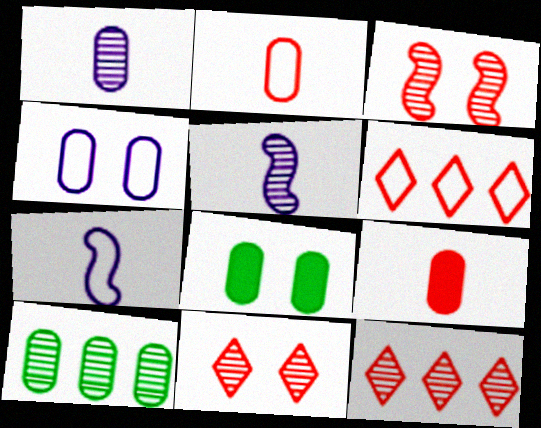[[3, 6, 9], 
[4, 9, 10], 
[5, 6, 8], 
[5, 10, 11], 
[7, 8, 12]]